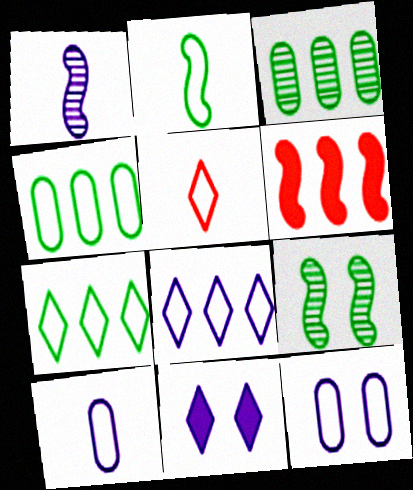[[2, 5, 10], 
[3, 6, 8]]